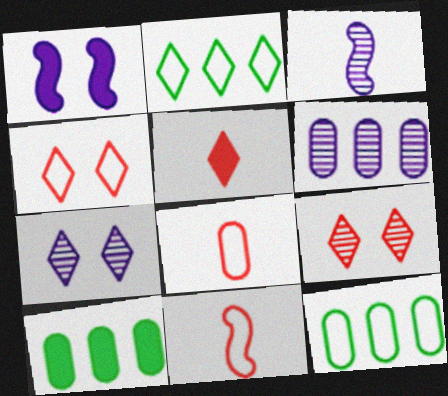[[1, 5, 10], 
[2, 5, 7], 
[3, 4, 10], 
[3, 6, 7], 
[7, 10, 11]]